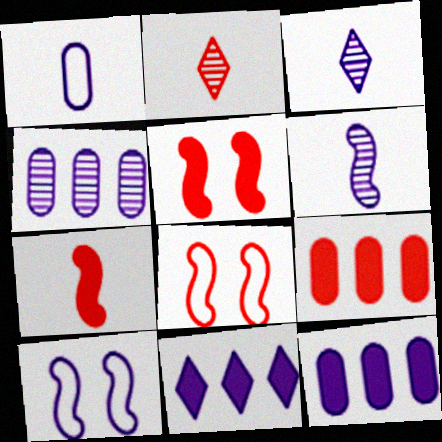[[2, 8, 9], 
[3, 10, 12]]